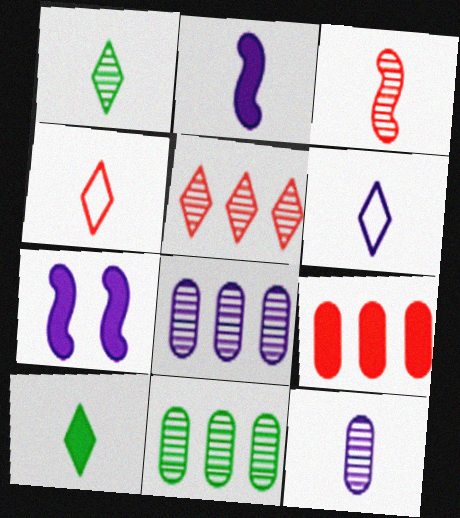[[1, 3, 12], 
[2, 6, 12], 
[4, 7, 11], 
[6, 7, 8], 
[7, 9, 10]]